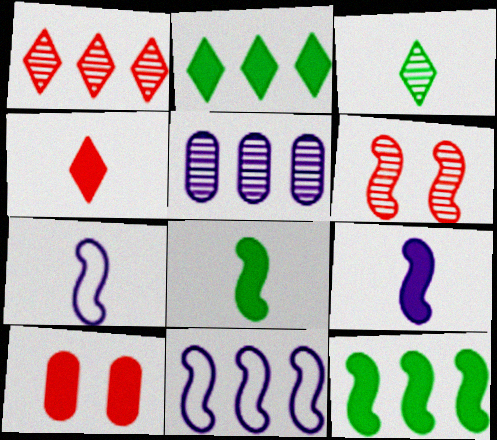[[2, 9, 10], 
[3, 5, 6], 
[3, 10, 11], 
[6, 7, 12], 
[6, 8, 11]]